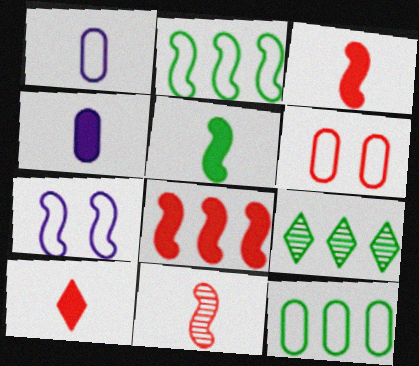[[1, 6, 12], 
[4, 5, 10]]